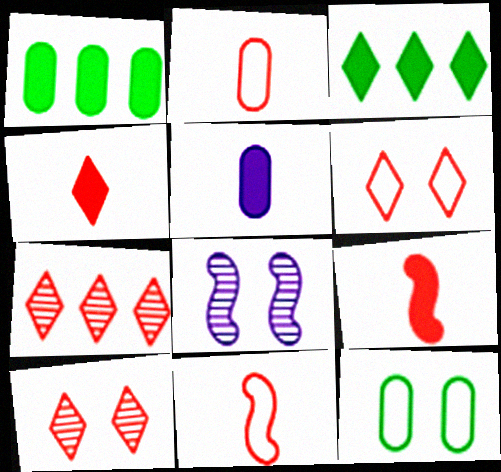[[2, 3, 8], 
[4, 6, 7]]